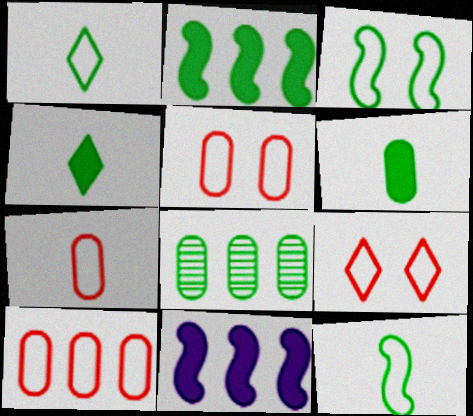[[3, 4, 8], 
[5, 7, 10]]